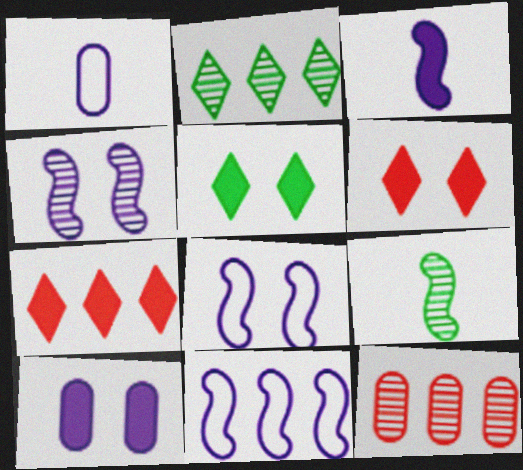[[3, 4, 11]]